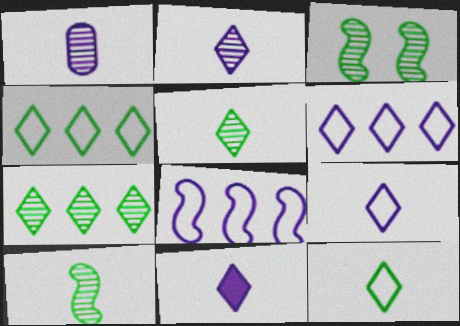[[2, 9, 11]]